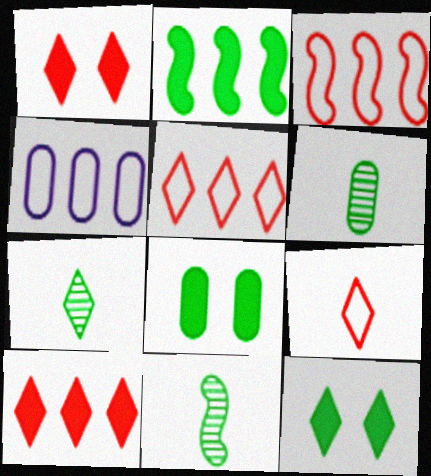[[1, 4, 11], 
[6, 7, 11]]